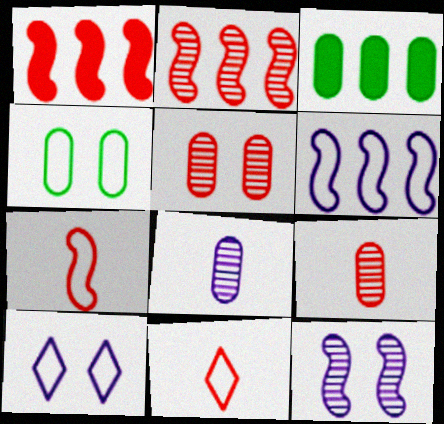[[1, 5, 11], 
[3, 11, 12], 
[4, 6, 11]]